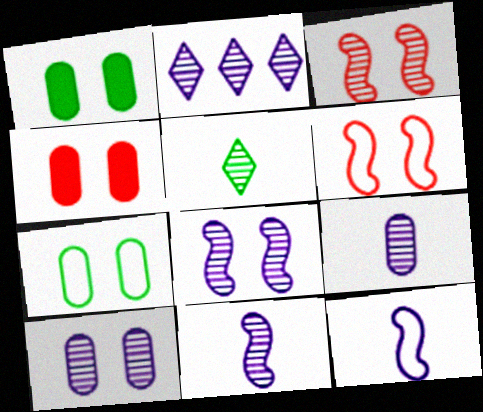[[2, 8, 9], 
[2, 10, 11], 
[4, 7, 10]]